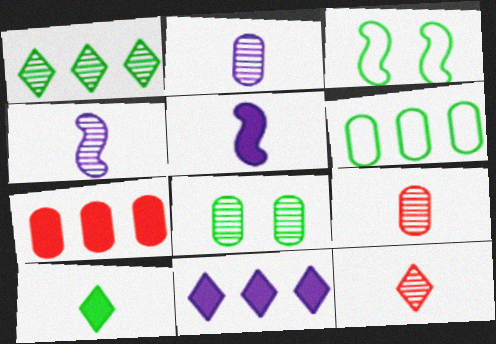[[3, 9, 11]]